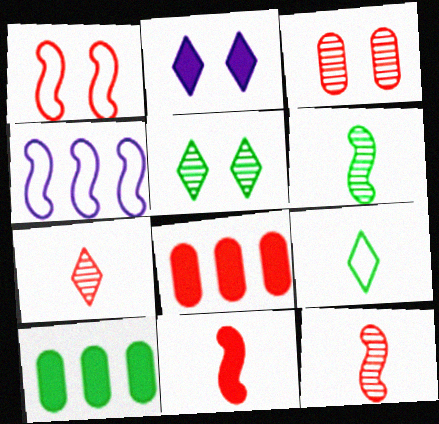[[1, 7, 8], 
[2, 10, 11]]